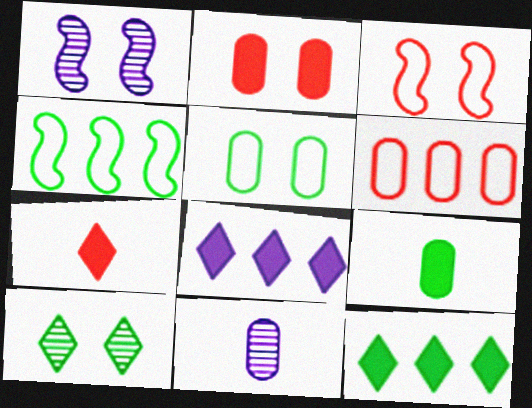[[3, 11, 12], 
[4, 9, 10]]